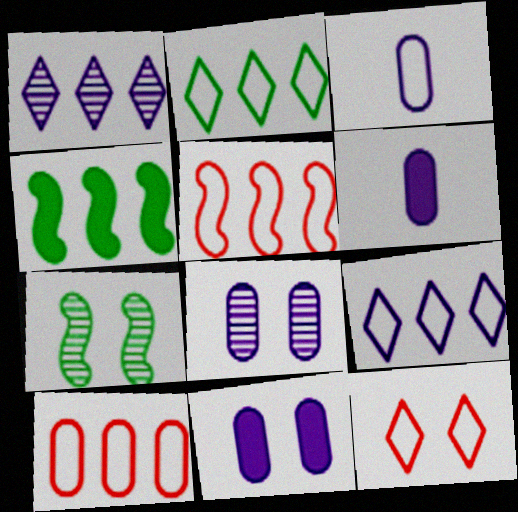[[1, 4, 10], 
[7, 11, 12]]